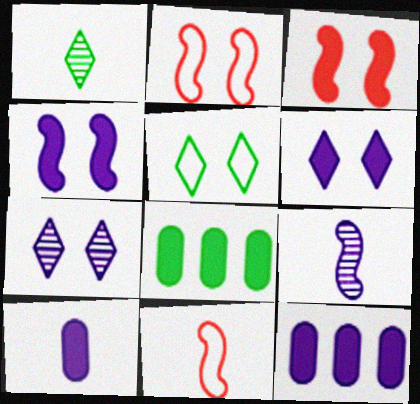[[1, 2, 12], 
[1, 10, 11], 
[7, 8, 11]]